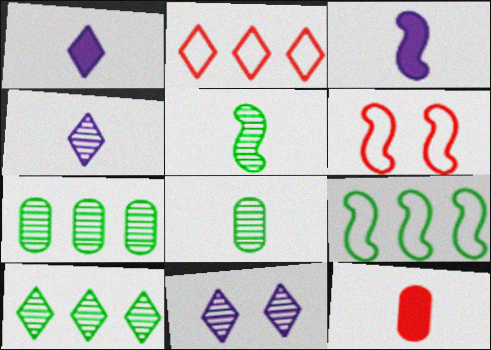[[1, 6, 7], 
[9, 11, 12]]